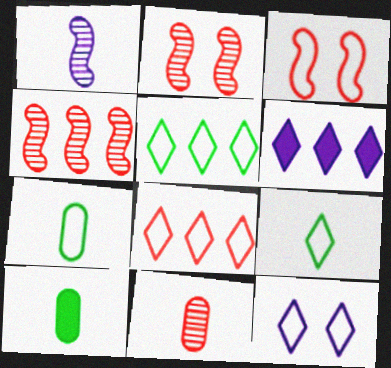[[2, 6, 7], 
[4, 10, 12], 
[8, 9, 12]]